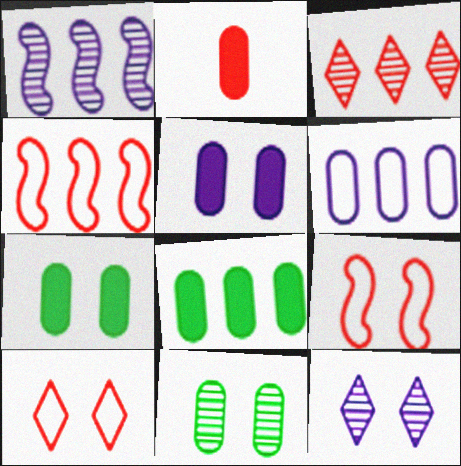[[2, 3, 9], 
[2, 5, 8], 
[2, 6, 11], 
[7, 9, 12]]